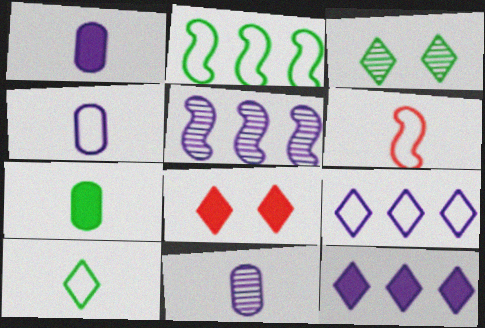[[1, 4, 11], 
[2, 3, 7], 
[2, 8, 11], 
[4, 6, 10]]